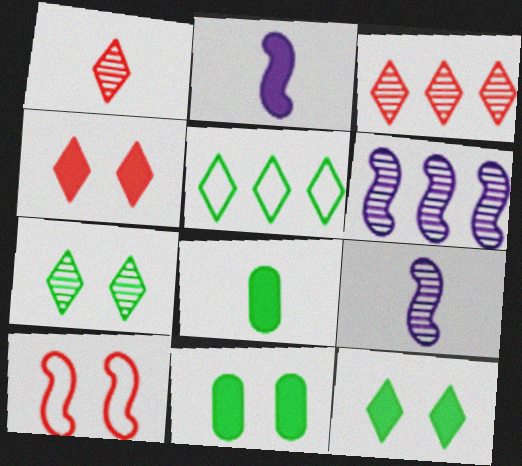[]